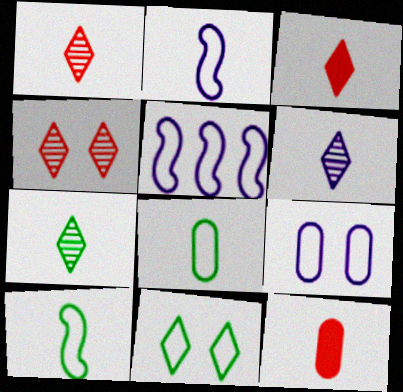[[1, 6, 7], 
[2, 7, 12], 
[6, 10, 12]]